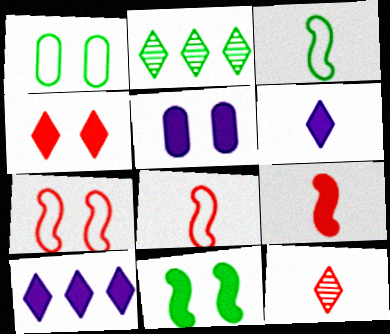[[2, 5, 8], 
[4, 5, 11]]